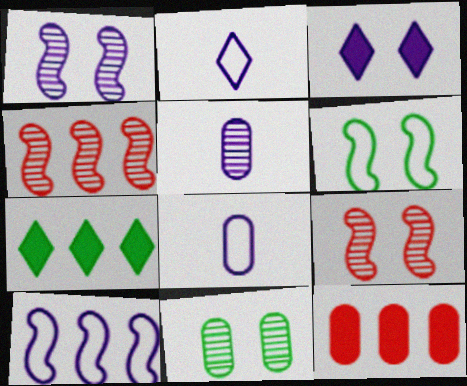[[3, 5, 10], 
[7, 8, 9], 
[8, 11, 12]]